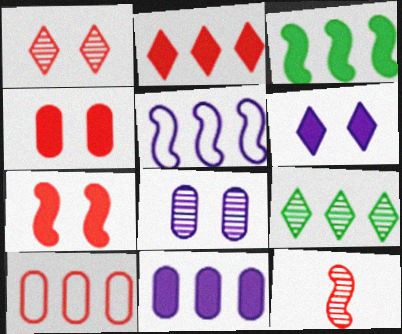[[2, 3, 11], 
[8, 9, 12]]